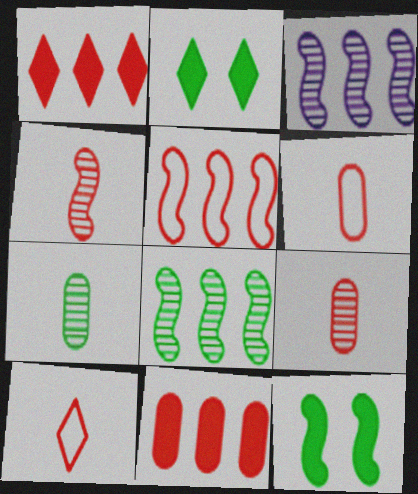[[2, 3, 6]]